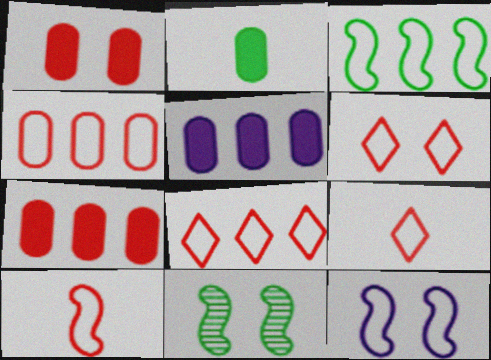[[1, 2, 5], 
[3, 10, 12], 
[4, 6, 10], 
[5, 9, 11], 
[6, 8, 9]]